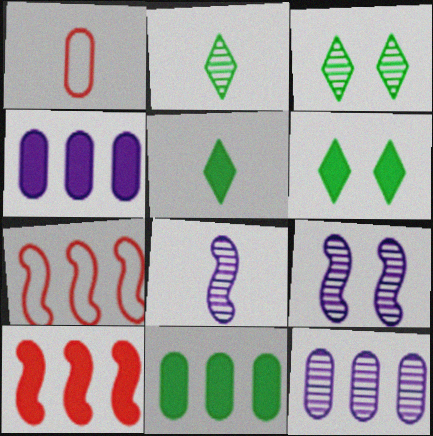[[1, 5, 8]]